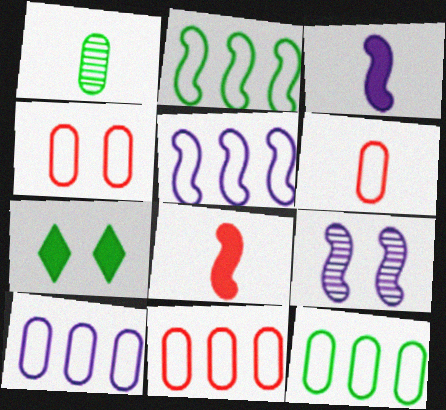[[1, 2, 7], 
[2, 8, 9], 
[3, 5, 9], 
[4, 6, 11], 
[4, 7, 9], 
[10, 11, 12]]